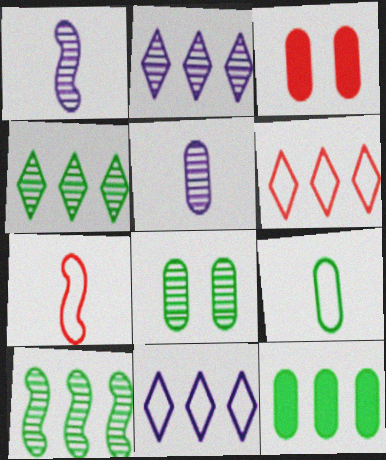[[8, 9, 12]]